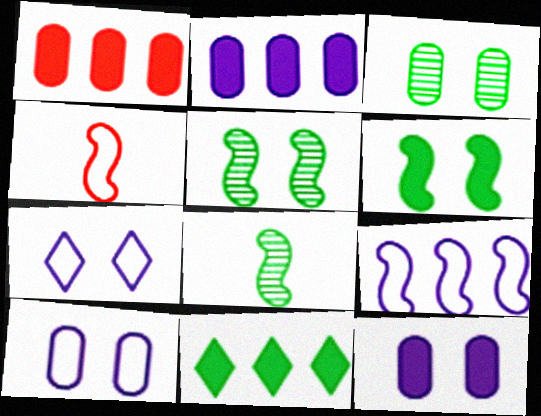[[1, 7, 8]]